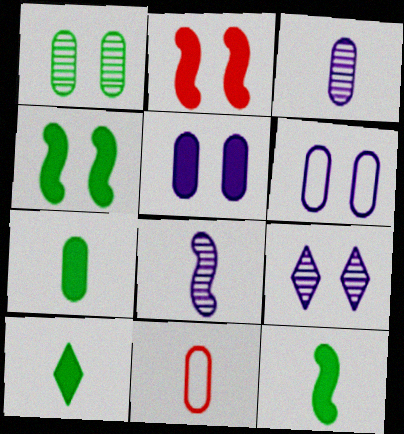[[3, 7, 11], 
[7, 10, 12], 
[8, 10, 11]]